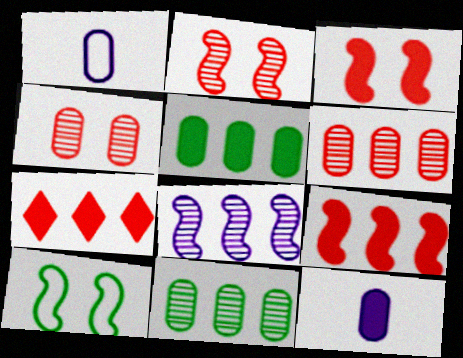[[1, 4, 5]]